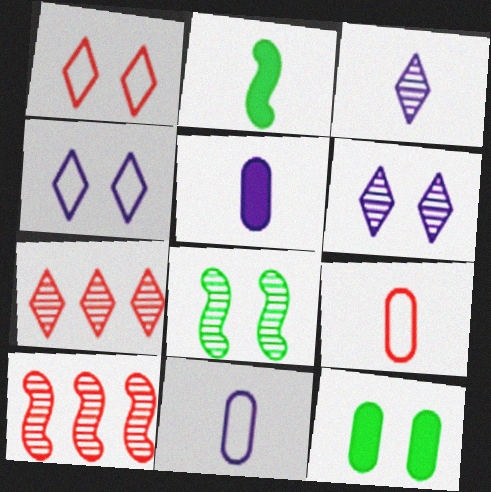[[2, 3, 9]]